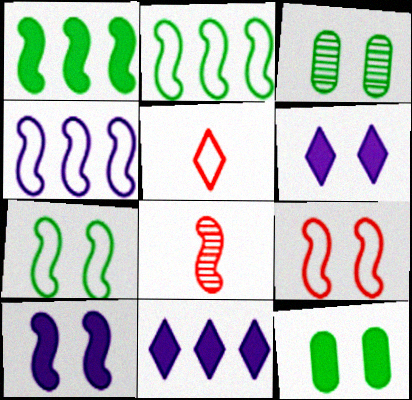[[2, 8, 10], 
[3, 6, 9]]